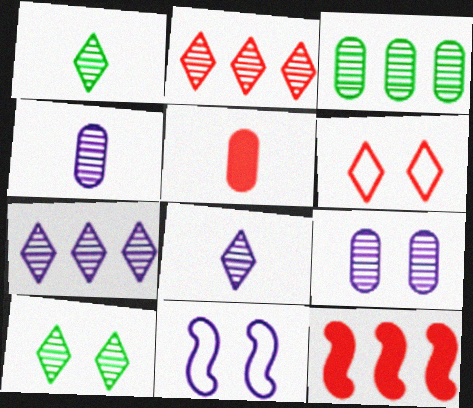[[2, 8, 10]]